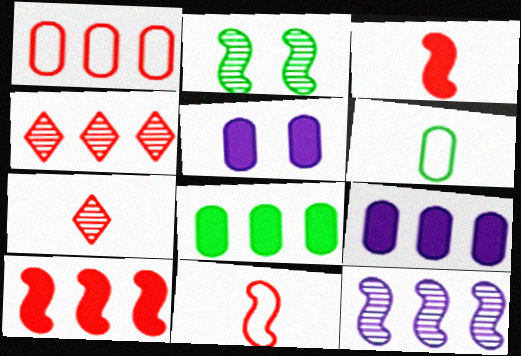[[1, 4, 10]]